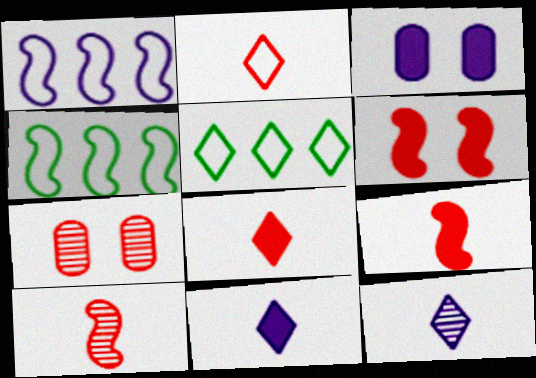[[1, 3, 12], 
[3, 5, 10], 
[4, 7, 11]]